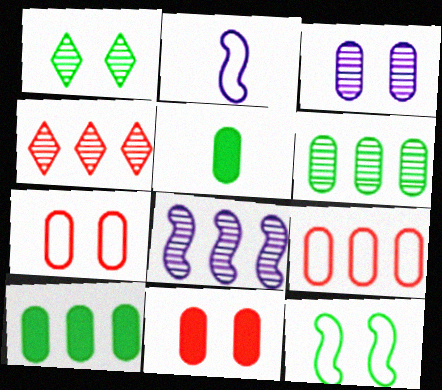[[3, 5, 9], 
[4, 6, 8]]